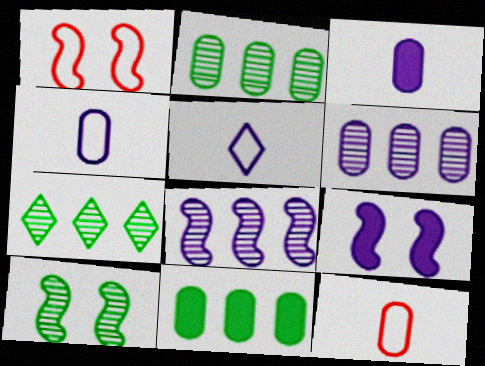[[1, 3, 7], 
[1, 9, 10], 
[5, 6, 9], 
[7, 9, 12]]